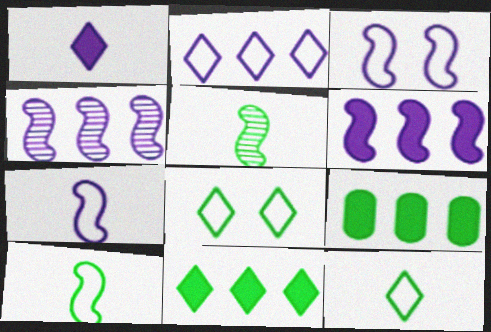[[5, 8, 9]]